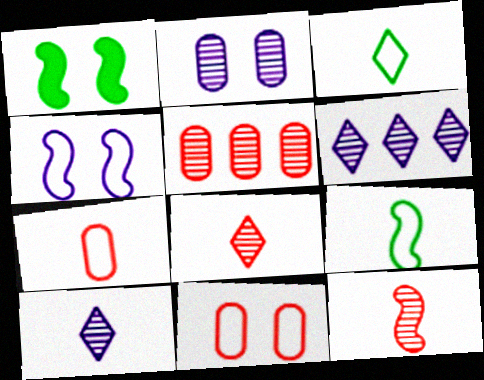[[1, 6, 7]]